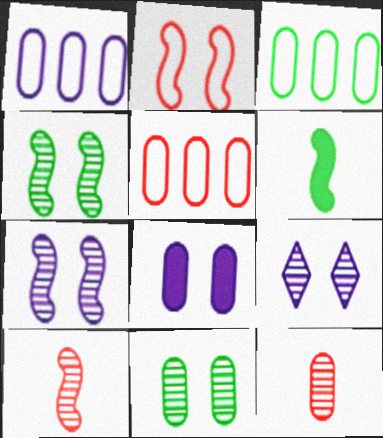[[1, 3, 5], 
[3, 8, 12], 
[5, 6, 9]]